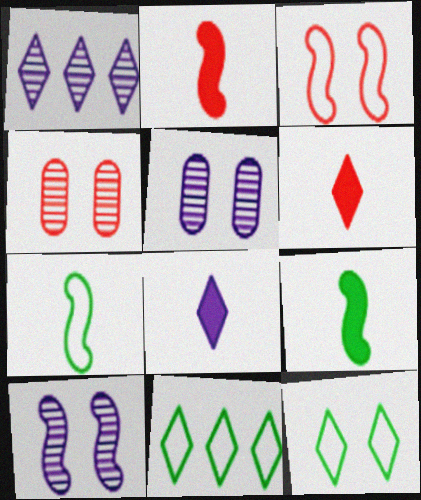[[1, 6, 12], 
[2, 5, 11]]